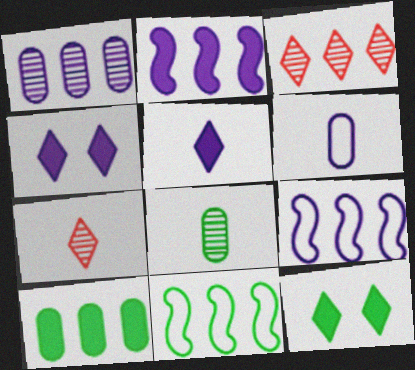[[3, 9, 10], 
[8, 11, 12]]